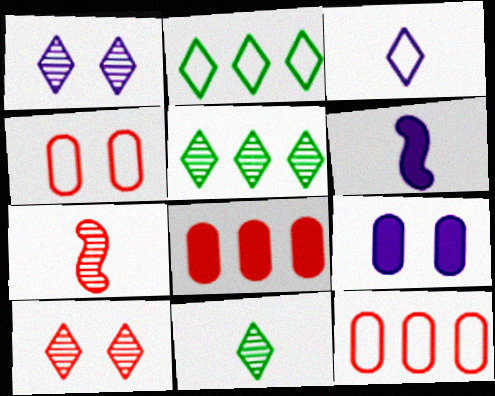[[2, 7, 9], 
[4, 5, 6]]